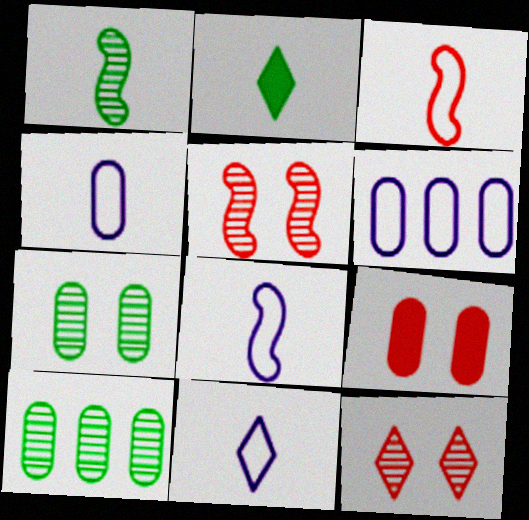[[2, 5, 6], 
[4, 8, 11], 
[4, 9, 10]]